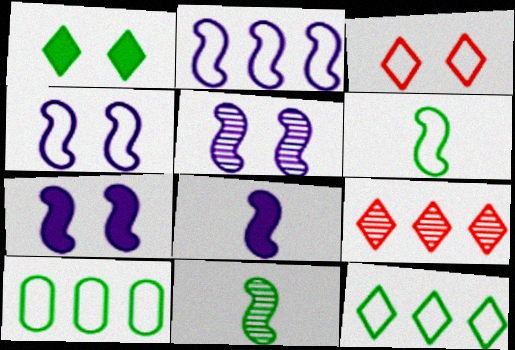[[1, 10, 11], 
[2, 5, 8], 
[4, 5, 7]]